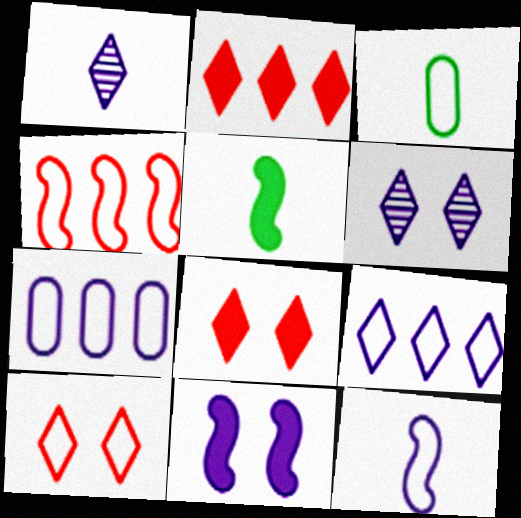[[1, 7, 11]]